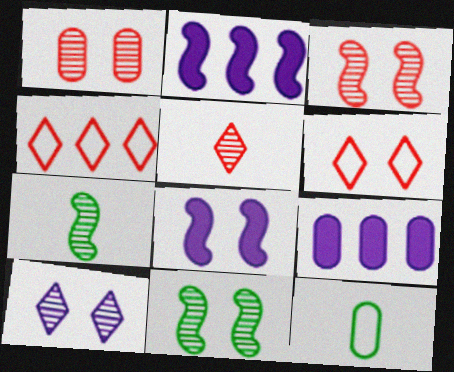[[1, 9, 12], 
[1, 10, 11], 
[6, 7, 9]]